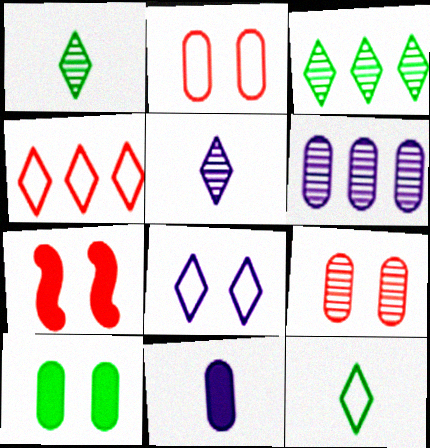[[4, 8, 12], 
[6, 7, 12]]